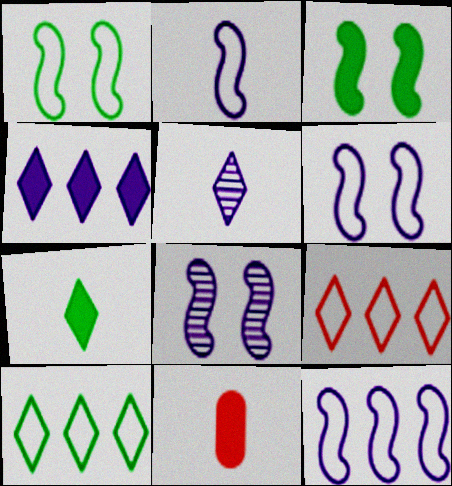[[2, 6, 12], 
[3, 4, 11], 
[8, 10, 11]]